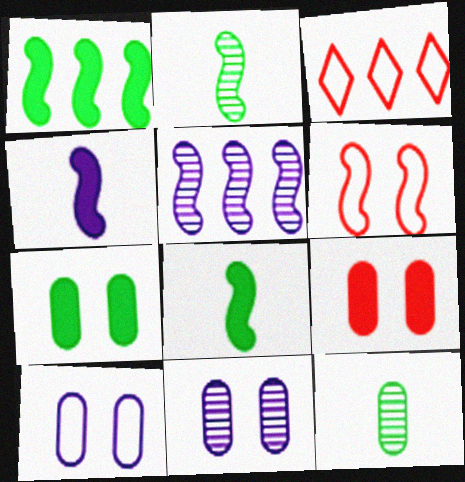[[3, 8, 11], 
[5, 6, 8]]